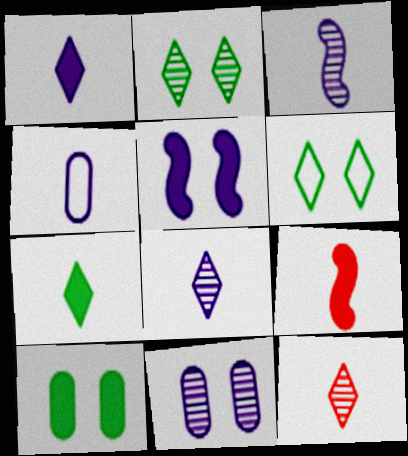[[1, 3, 4]]